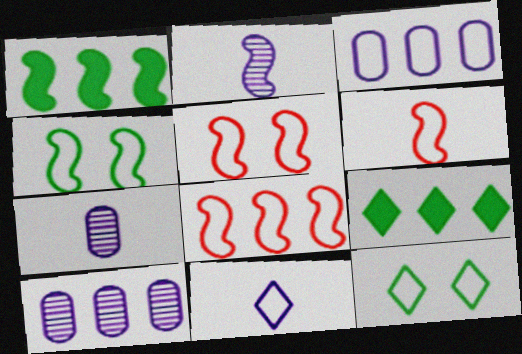[[1, 2, 5], 
[3, 6, 12], 
[5, 6, 8], 
[5, 7, 9], 
[8, 9, 10]]